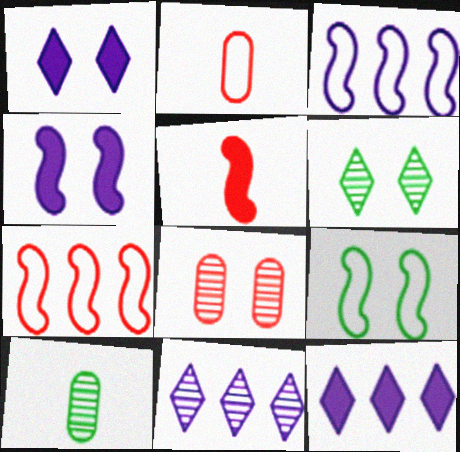[[1, 7, 10], 
[1, 8, 9]]